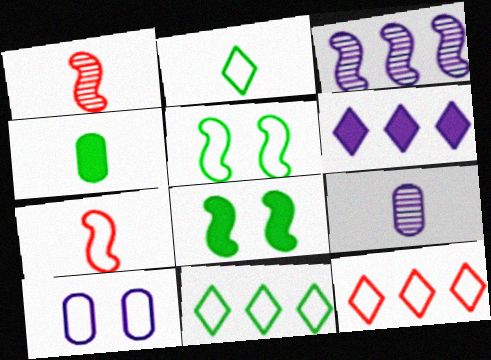[[3, 7, 8], 
[7, 10, 11], 
[8, 9, 12]]